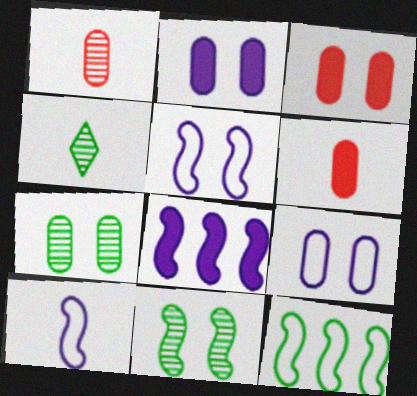[[3, 7, 9], 
[4, 6, 10]]